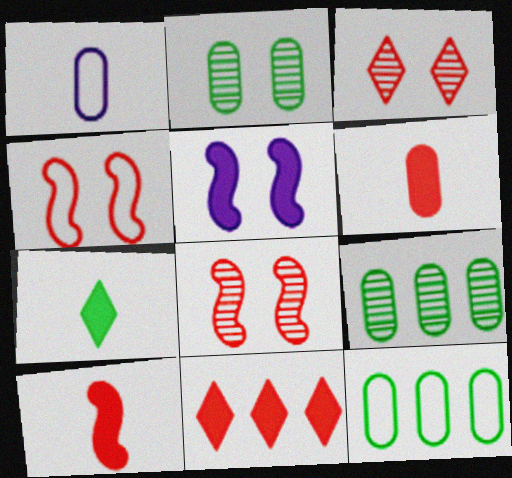[]